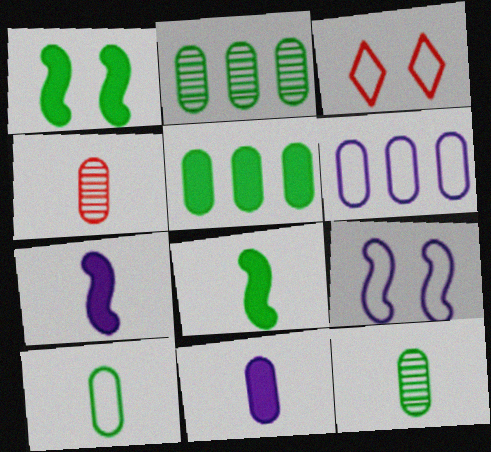[[2, 3, 7], 
[4, 10, 11]]